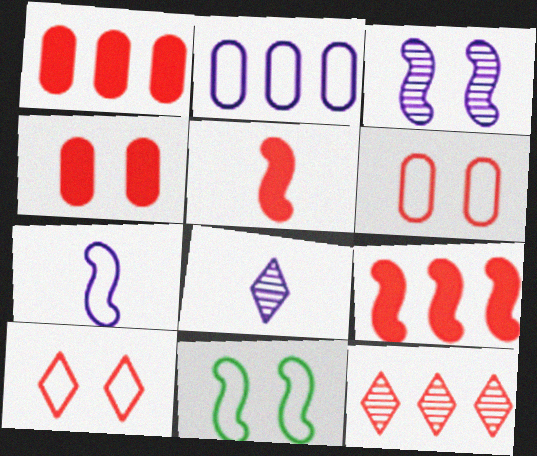[[1, 8, 11], 
[5, 6, 12]]